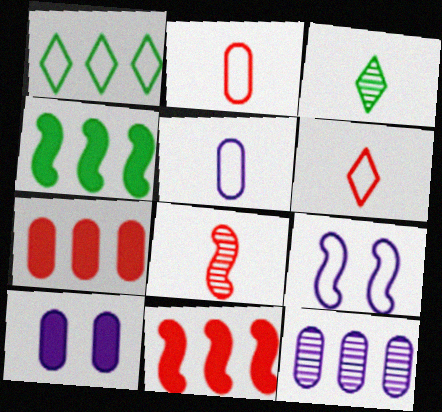[[1, 2, 9], 
[1, 8, 10], 
[1, 11, 12], 
[3, 7, 9], 
[4, 8, 9], 
[5, 10, 12]]